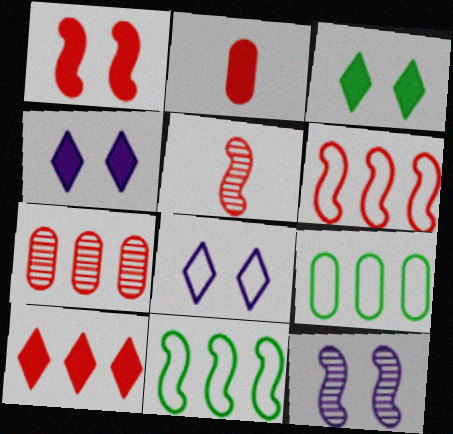[[1, 2, 10], 
[1, 5, 6], 
[4, 5, 9], 
[6, 7, 10]]